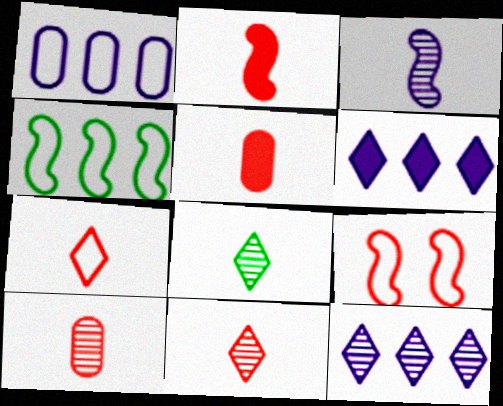[[2, 7, 10], 
[3, 8, 10]]